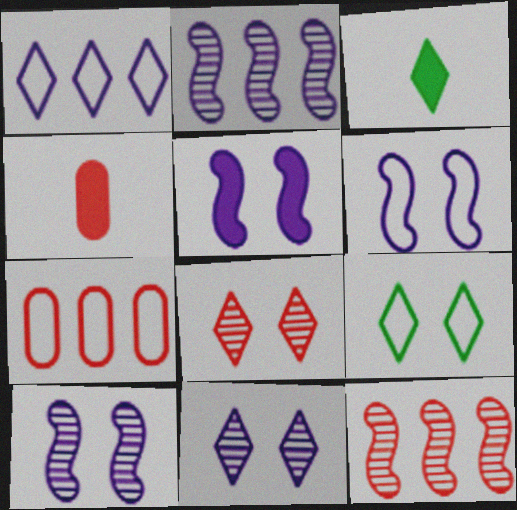[[1, 3, 8], 
[2, 4, 9], 
[3, 7, 10], 
[5, 6, 10]]